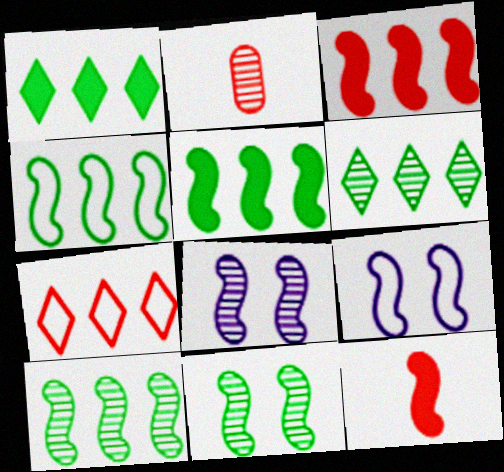[[1, 2, 9], 
[2, 6, 8], 
[4, 5, 10], 
[4, 8, 12], 
[9, 10, 12]]